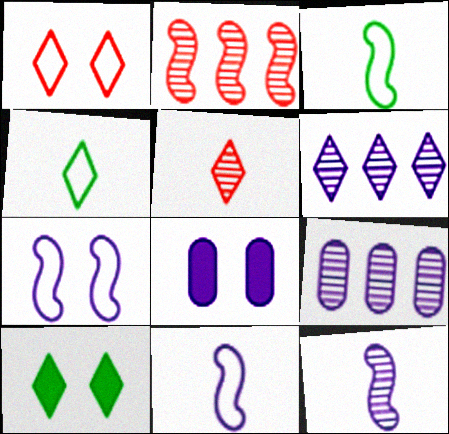[[2, 4, 8], 
[6, 8, 11]]